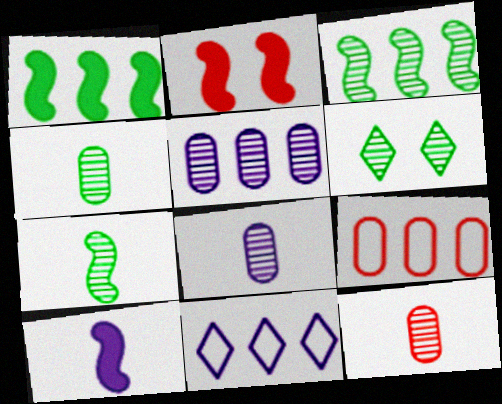[[1, 2, 10], 
[2, 4, 11], 
[3, 4, 6], 
[4, 8, 12], 
[6, 9, 10]]